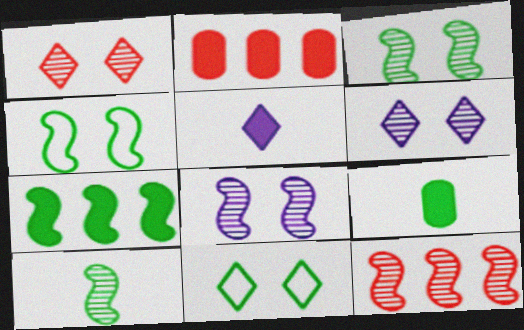[[4, 7, 10], 
[8, 10, 12]]